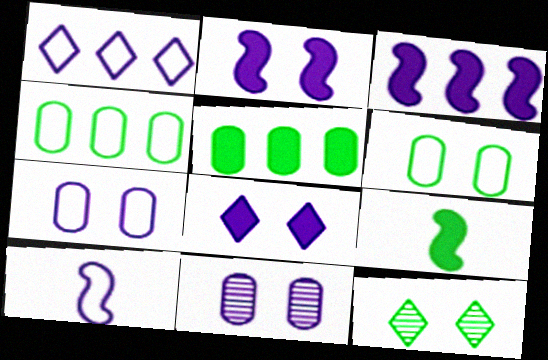[[1, 7, 10], 
[4, 9, 12]]